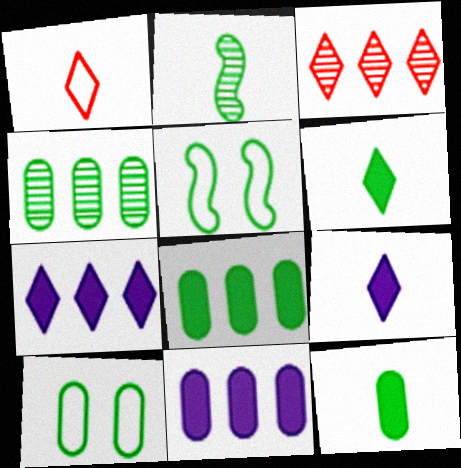[[4, 5, 6], 
[4, 10, 12]]